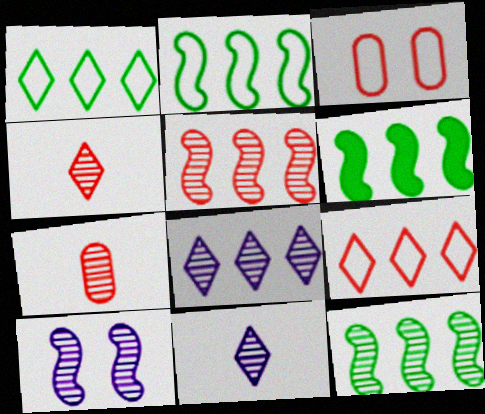[[2, 6, 12], 
[3, 6, 11]]